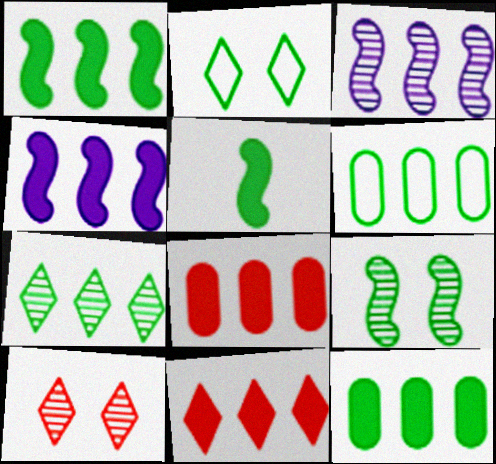[[1, 6, 7], 
[3, 6, 11], 
[4, 11, 12]]